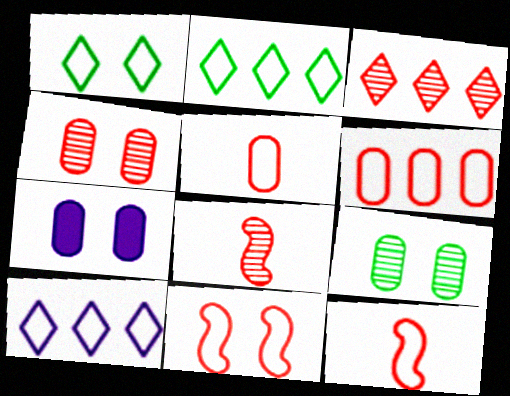[[2, 7, 8], 
[3, 4, 8]]